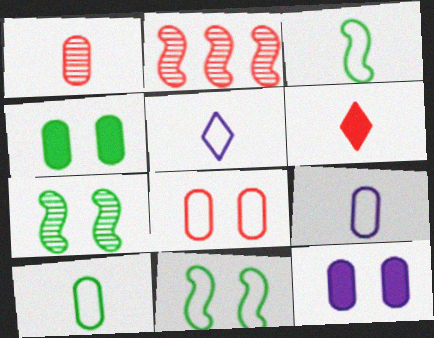[[2, 4, 5], 
[2, 6, 8]]